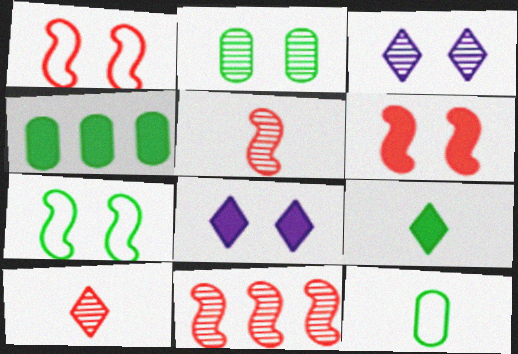[[1, 2, 8], 
[2, 4, 12], 
[8, 11, 12]]